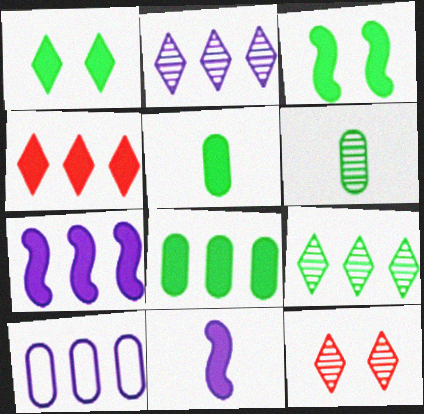[[2, 7, 10], 
[4, 7, 8]]